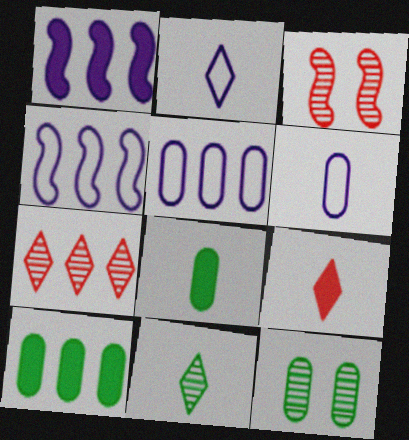[[2, 3, 10], 
[2, 9, 11], 
[4, 7, 10], 
[4, 9, 12]]